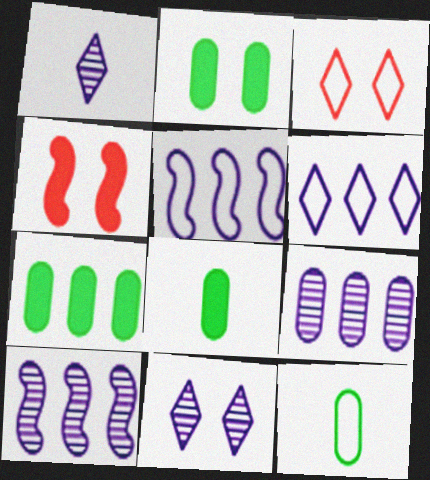[[2, 7, 8], 
[3, 5, 12], 
[3, 8, 10]]